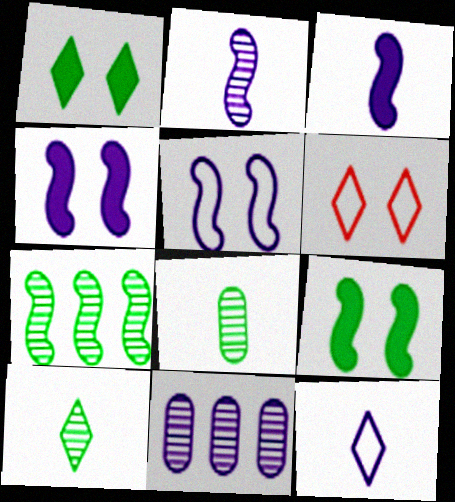[[4, 11, 12]]